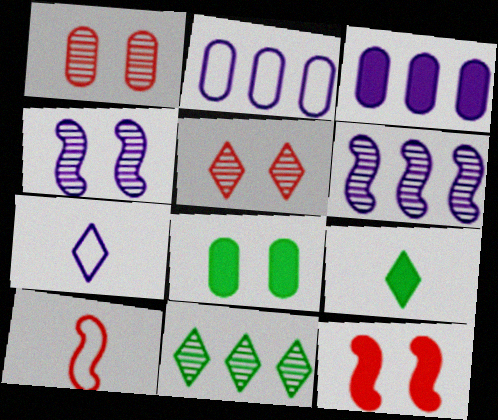[[3, 4, 7], 
[3, 9, 12]]